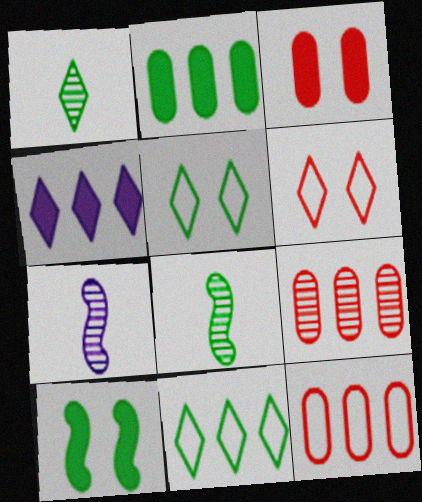[[1, 4, 6], 
[2, 5, 8], 
[2, 6, 7], 
[3, 7, 11]]